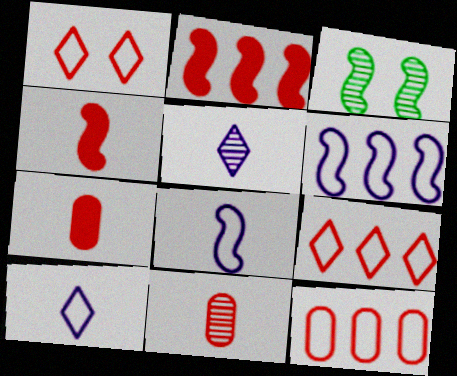[[1, 2, 11], 
[2, 3, 8], 
[3, 4, 6]]